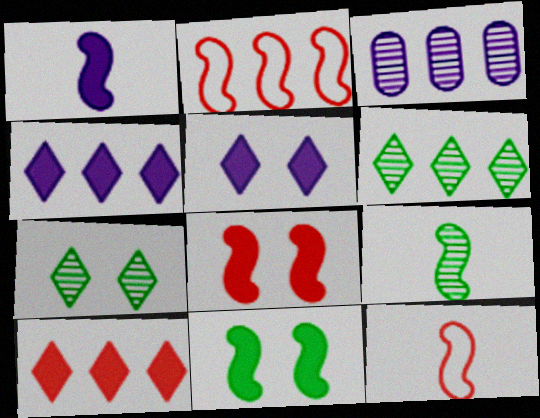[[1, 9, 12]]